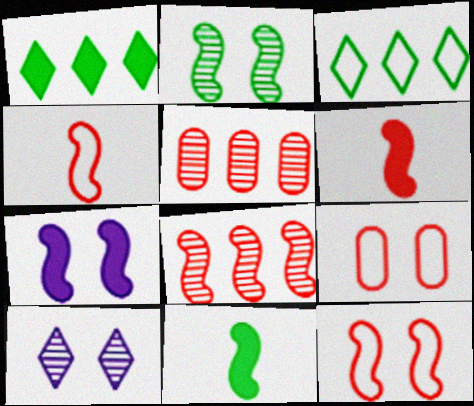[[2, 7, 12], 
[6, 8, 12]]